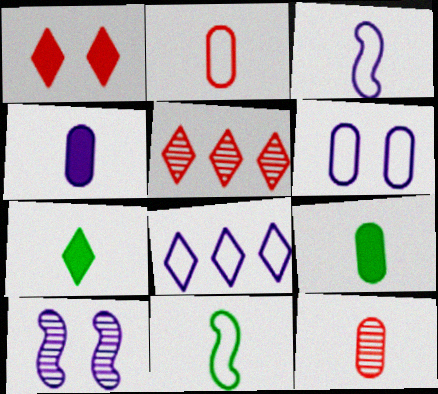[[3, 6, 8], 
[3, 7, 12], 
[4, 8, 10]]